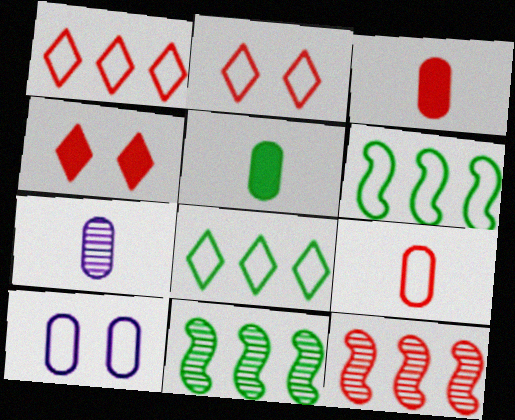[[2, 3, 12], 
[4, 6, 7], 
[4, 9, 12], 
[5, 7, 9]]